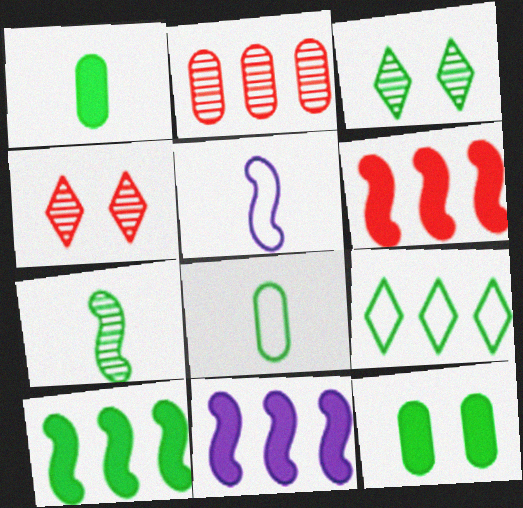[[2, 9, 11], 
[3, 8, 10], 
[4, 8, 11], 
[6, 10, 11], 
[7, 9, 12]]